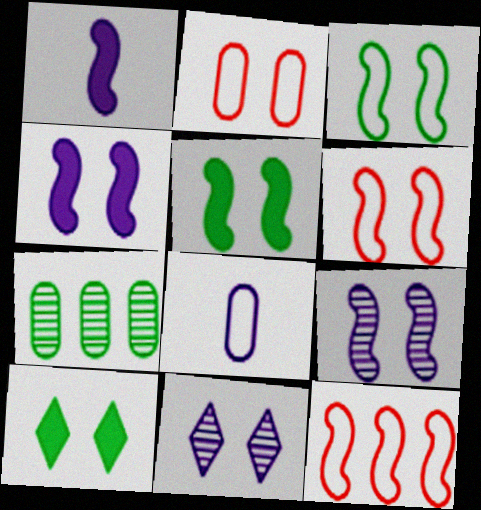[[2, 5, 11], 
[2, 9, 10], 
[5, 6, 9]]